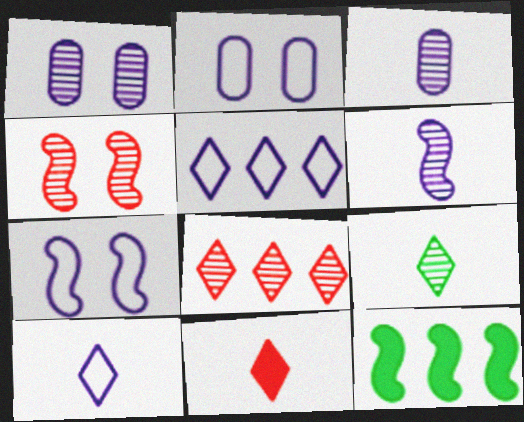[[9, 10, 11]]